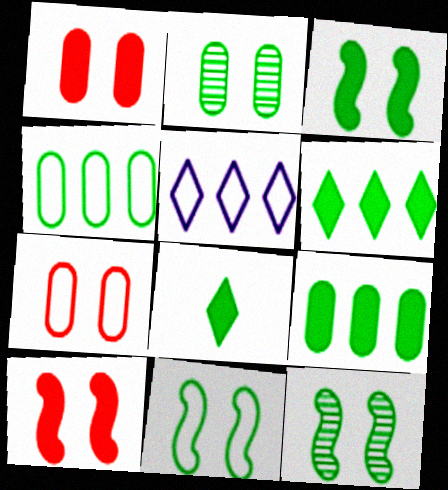[[3, 8, 9], 
[3, 11, 12], 
[4, 8, 12]]